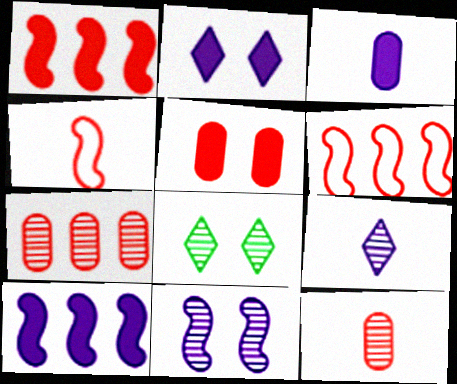[[2, 3, 10], 
[3, 6, 8]]